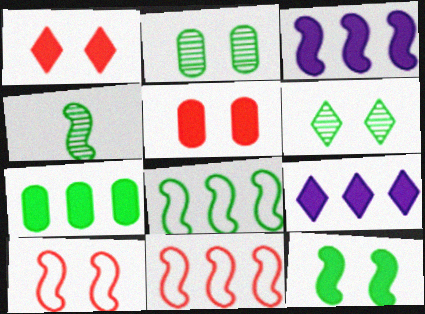[[3, 4, 10], 
[4, 8, 12]]